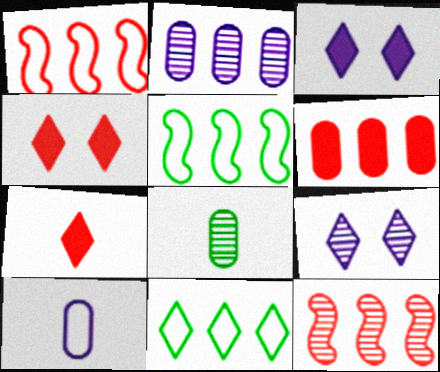[[1, 3, 8], 
[7, 9, 11], 
[8, 9, 12]]